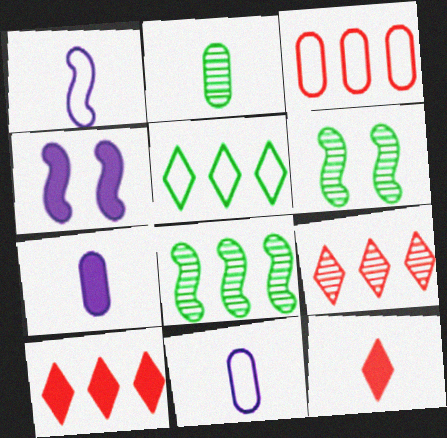[[1, 2, 12], 
[6, 10, 11]]